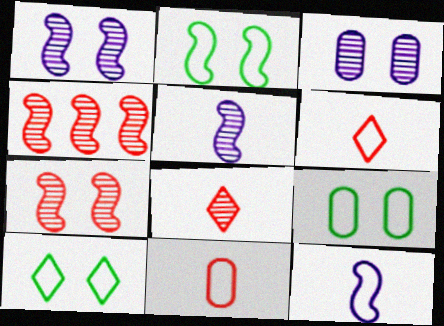[[2, 9, 10]]